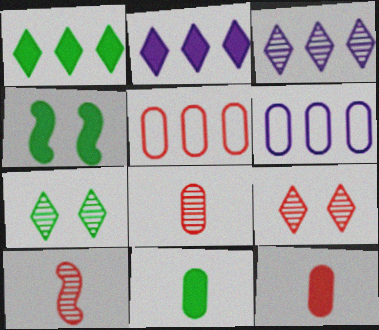[[1, 4, 11], 
[2, 4, 12]]